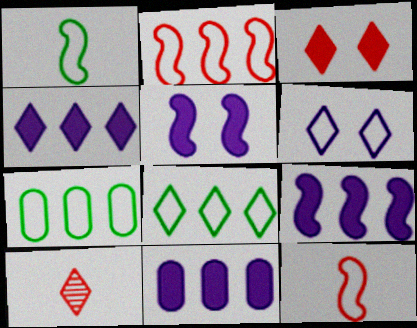[[4, 9, 11], 
[5, 7, 10], 
[6, 7, 12]]